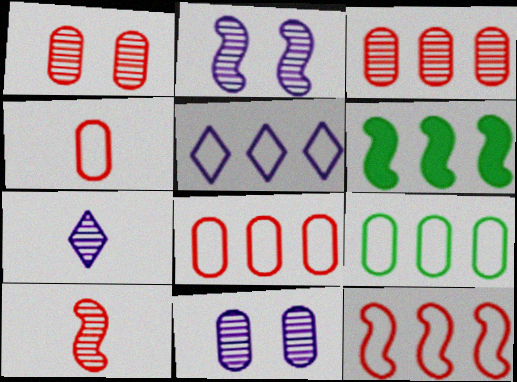[[3, 5, 6], 
[5, 9, 12]]